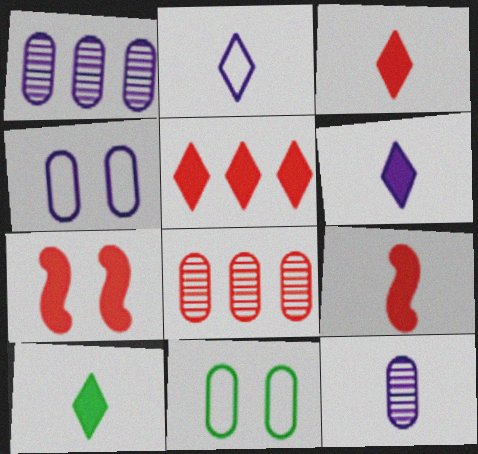[[3, 6, 10]]